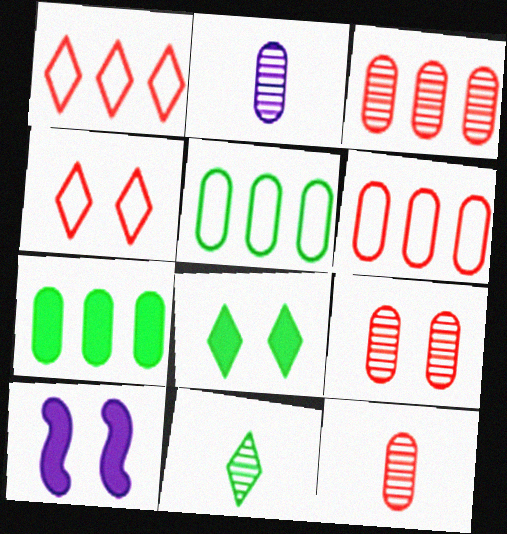[[3, 9, 12], 
[6, 10, 11]]